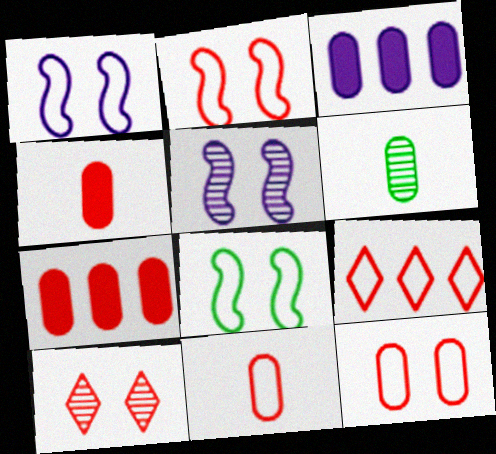[[1, 2, 8], 
[2, 9, 11], 
[3, 6, 12]]